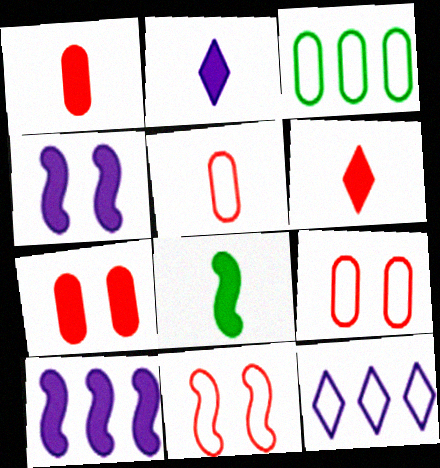[[1, 2, 8]]